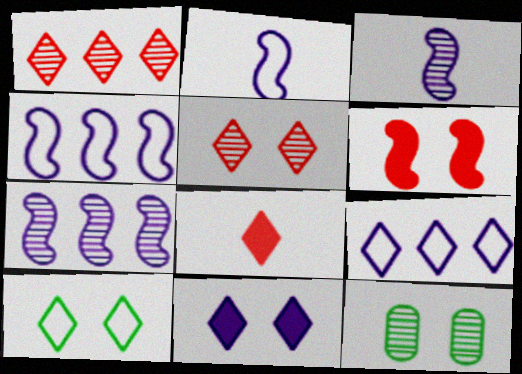[[1, 3, 12], 
[4, 8, 12], 
[5, 10, 11]]